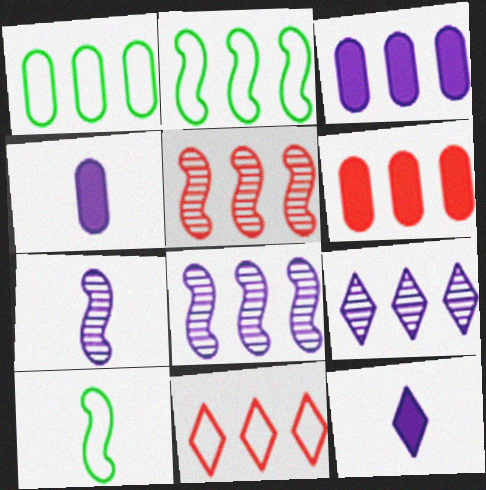[[2, 6, 9], 
[5, 6, 11]]